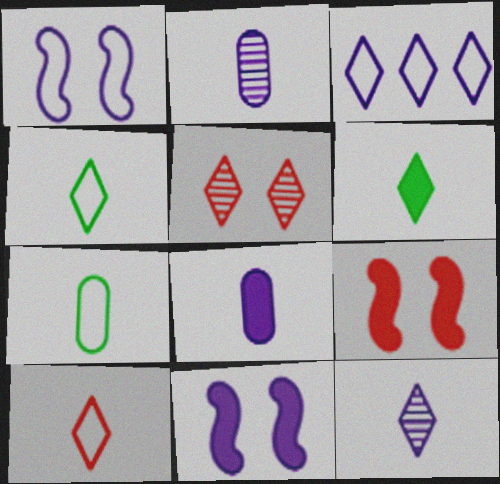[[2, 3, 11], 
[3, 5, 6], 
[6, 10, 12]]